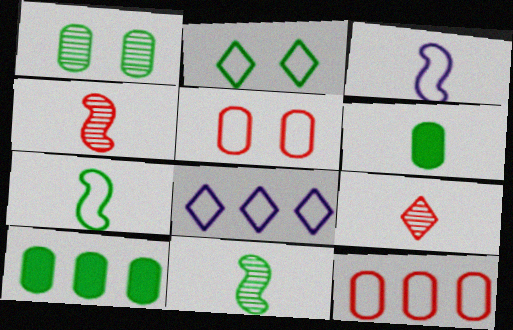[[2, 3, 12], 
[2, 10, 11], 
[3, 6, 9], 
[5, 7, 8]]